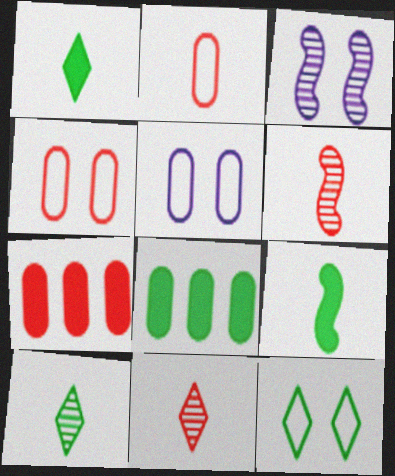[]